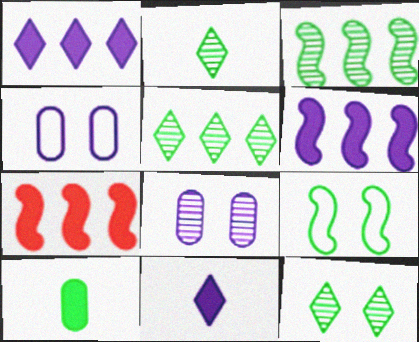[[2, 4, 7], 
[2, 5, 12], 
[5, 9, 10]]